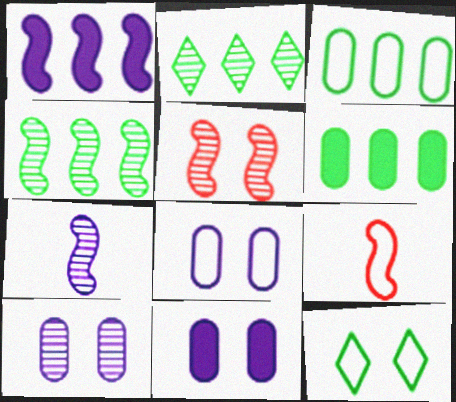[[2, 9, 11], 
[4, 5, 7], 
[5, 11, 12], 
[8, 10, 11]]